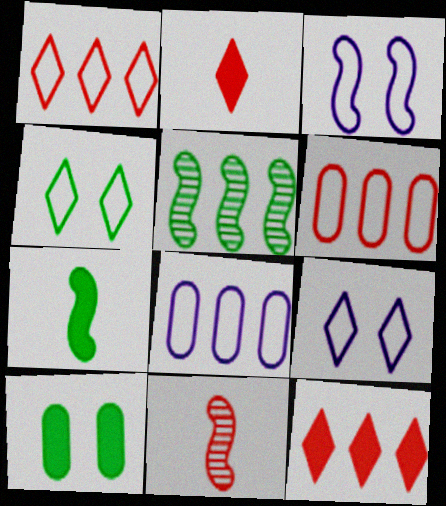[[5, 8, 12]]